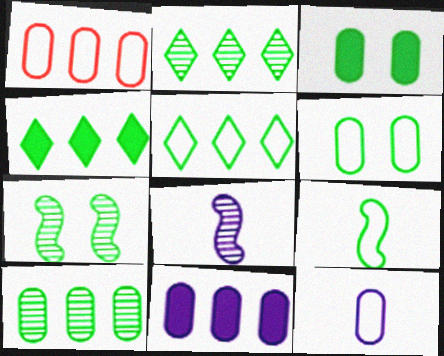[[1, 6, 12], 
[1, 10, 11], 
[2, 3, 9], 
[2, 4, 5], 
[5, 6, 9]]